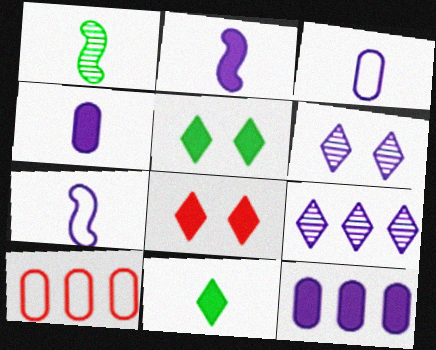[[6, 7, 12]]